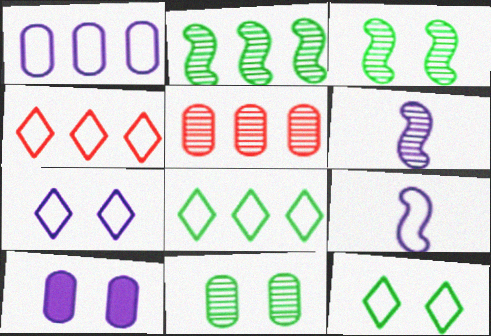[[1, 7, 9]]